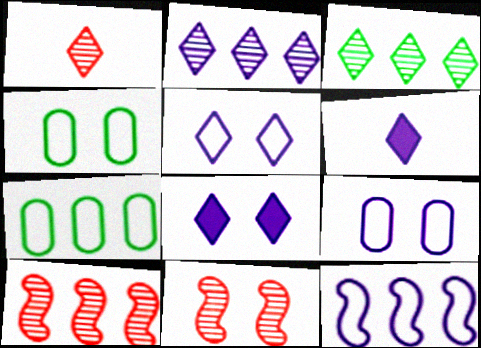[[2, 5, 6], 
[4, 6, 10], 
[4, 8, 11], 
[6, 7, 11]]